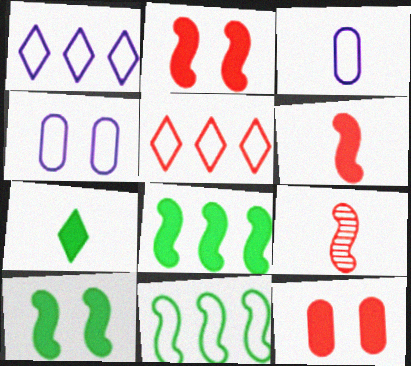[[3, 7, 9], 
[5, 9, 12]]